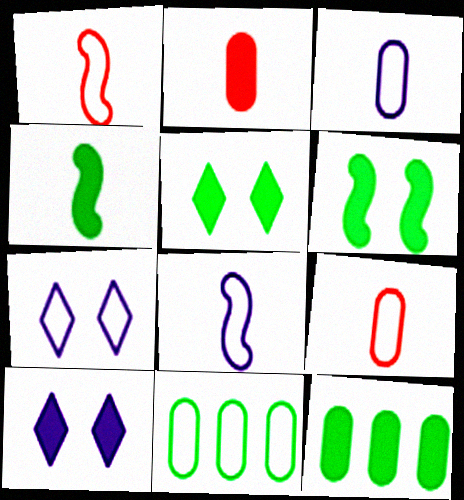[[1, 7, 11], 
[4, 5, 12]]